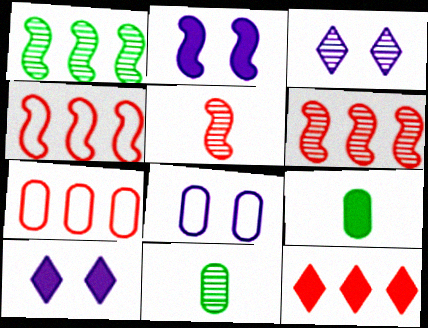[[2, 3, 8], 
[2, 9, 12], 
[3, 4, 9], 
[3, 6, 11], 
[4, 10, 11], 
[6, 7, 12]]